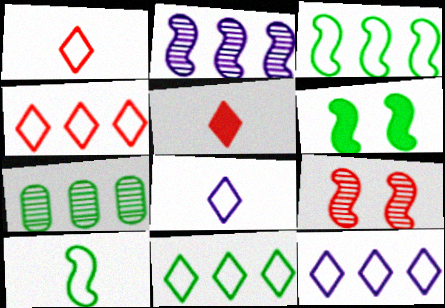[[4, 11, 12]]